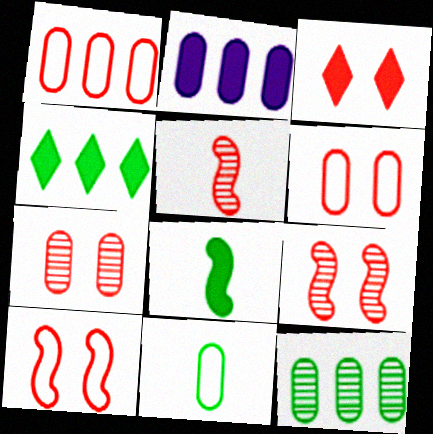[[1, 2, 12], 
[1, 3, 5], 
[2, 3, 8], 
[2, 7, 11], 
[3, 6, 9], 
[3, 7, 10]]